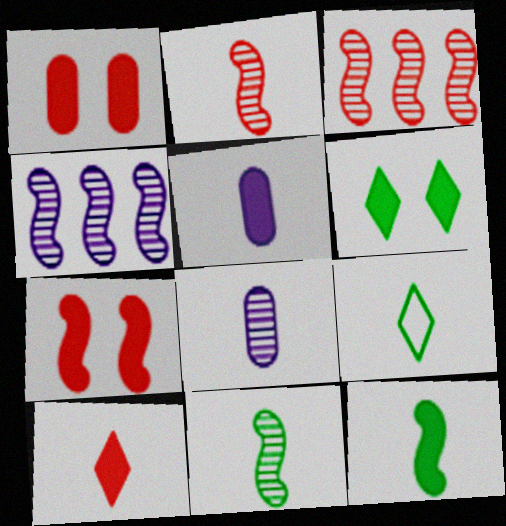[[1, 4, 9], 
[2, 5, 9], 
[5, 10, 12]]